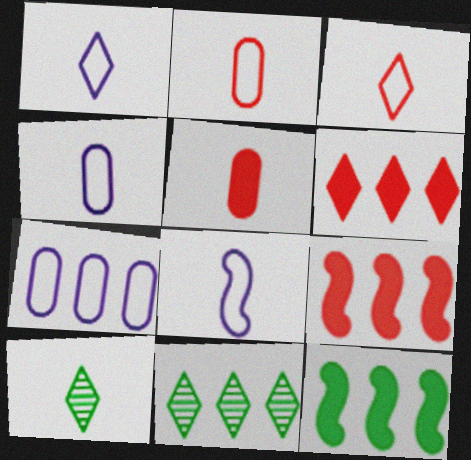[[1, 4, 8], 
[5, 8, 10], 
[7, 9, 11]]